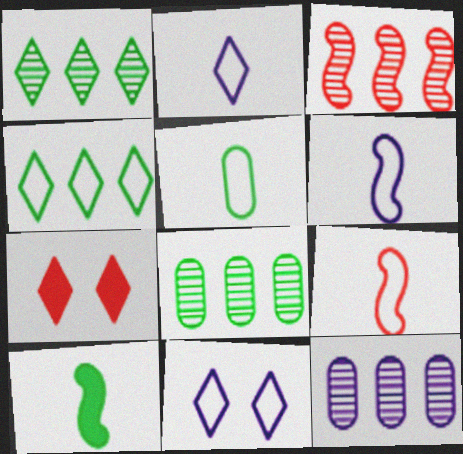[[1, 2, 7], 
[1, 3, 12], 
[2, 5, 9], 
[6, 7, 8]]